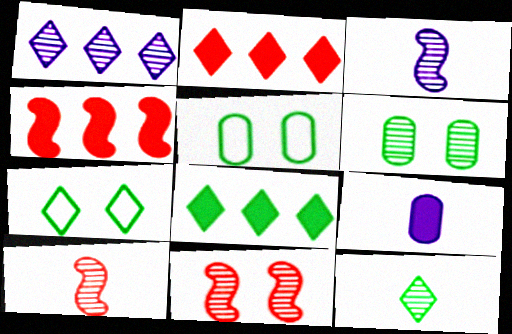[[1, 6, 10], 
[2, 3, 5], 
[7, 8, 12]]